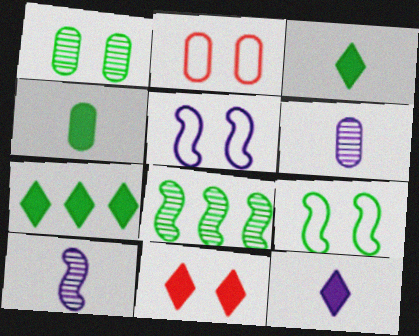[[1, 5, 11], 
[2, 7, 10], 
[2, 8, 12], 
[7, 11, 12]]